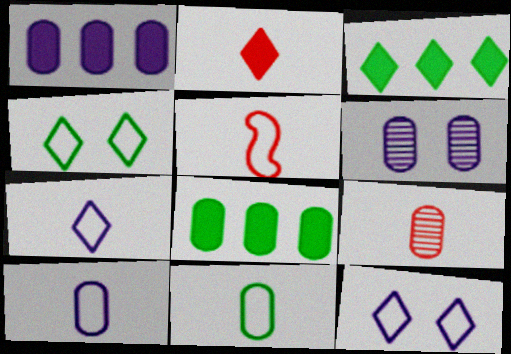[[1, 6, 10], 
[2, 5, 9], 
[3, 5, 6], 
[5, 7, 11]]